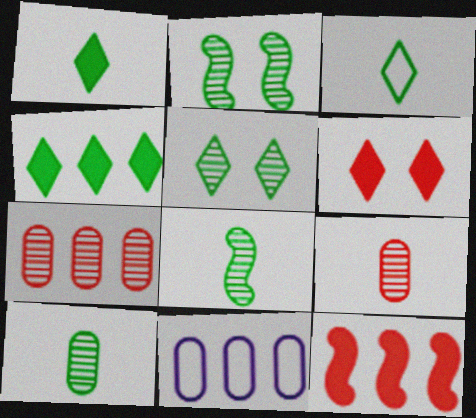[[3, 4, 5], 
[6, 8, 11]]